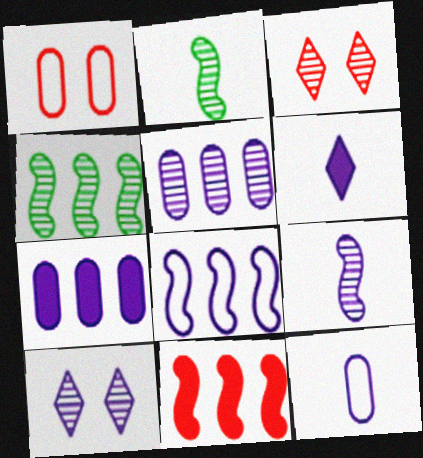[[1, 4, 6], 
[2, 3, 5], 
[4, 8, 11], 
[5, 9, 10], 
[6, 9, 12]]